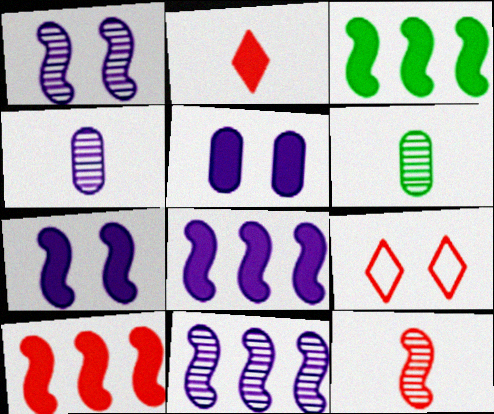[[2, 3, 5], 
[3, 4, 9], 
[3, 8, 10], 
[6, 8, 9]]